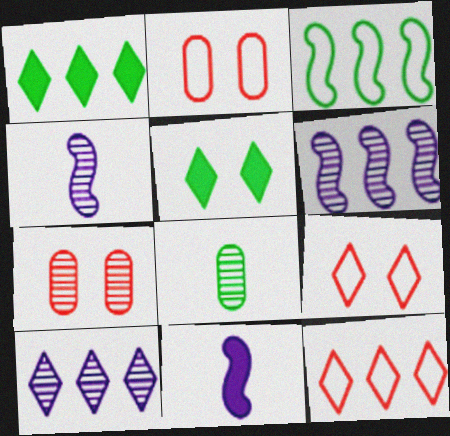[[1, 2, 4], 
[1, 10, 12], 
[3, 5, 8]]